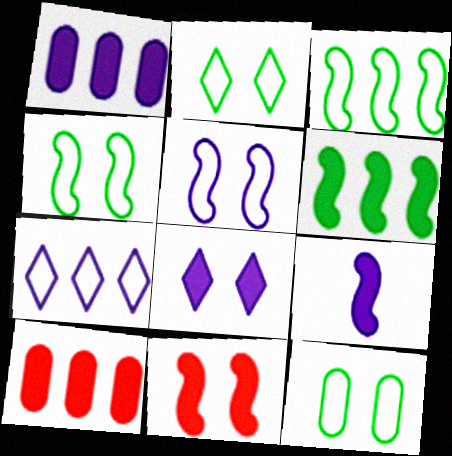[[1, 8, 9], 
[2, 4, 12], 
[6, 9, 11]]